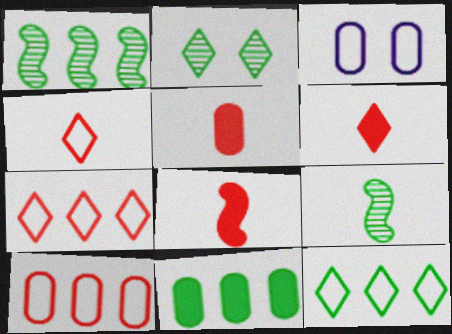[[1, 3, 6], 
[1, 11, 12], 
[5, 6, 8]]